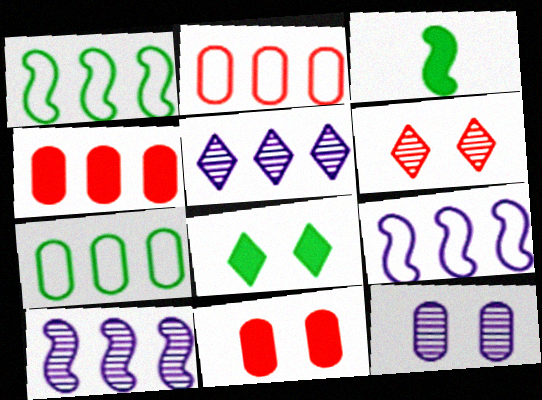[[1, 4, 5]]